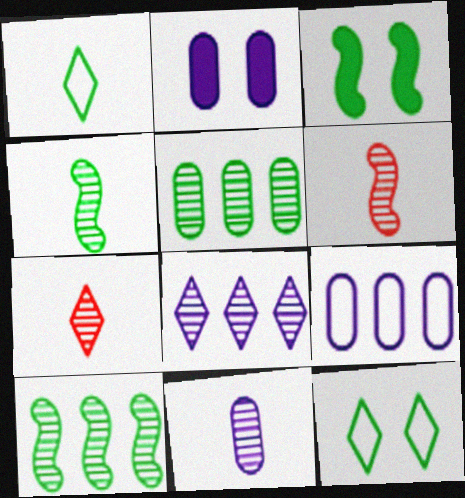[[1, 3, 5], 
[2, 9, 11], 
[3, 7, 9], 
[4, 7, 11]]